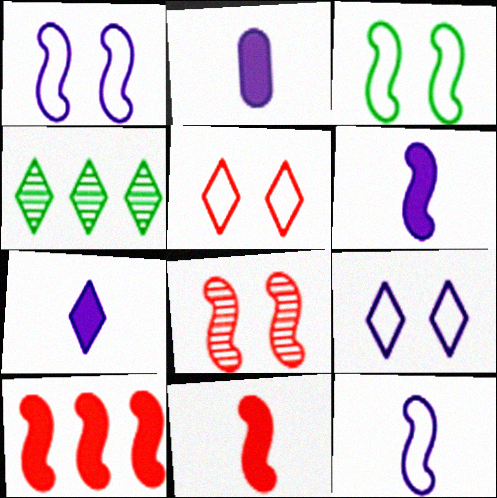[[2, 6, 7], 
[4, 5, 7]]